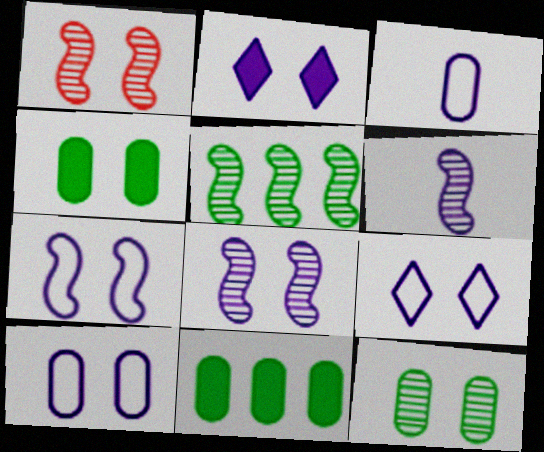[[1, 4, 9], 
[1, 5, 6], 
[2, 8, 10], 
[7, 9, 10]]